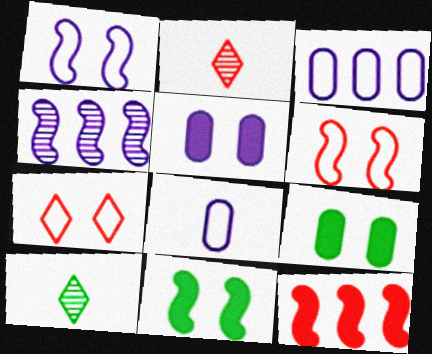[[2, 3, 11]]